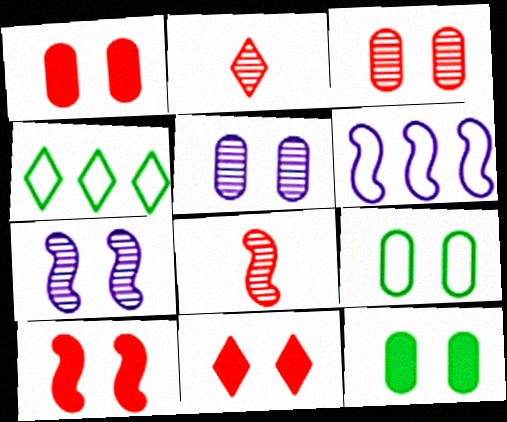[[1, 5, 9], 
[1, 10, 11], 
[2, 6, 12], 
[7, 9, 11]]